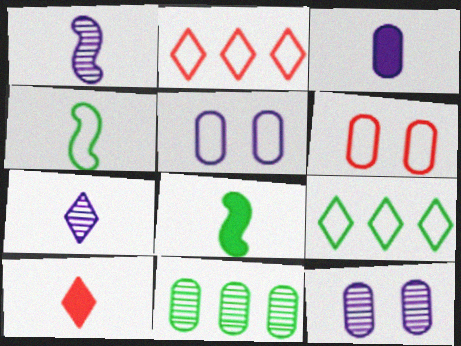[[2, 4, 5], 
[2, 8, 12], 
[3, 6, 11], 
[3, 8, 10]]